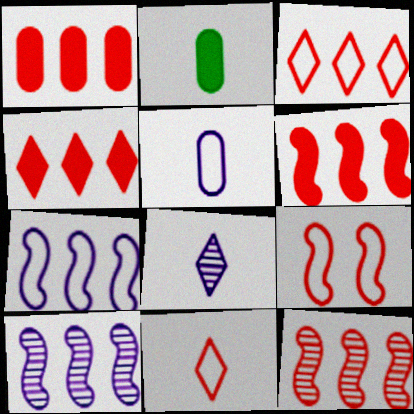[[1, 3, 12], 
[1, 4, 6]]